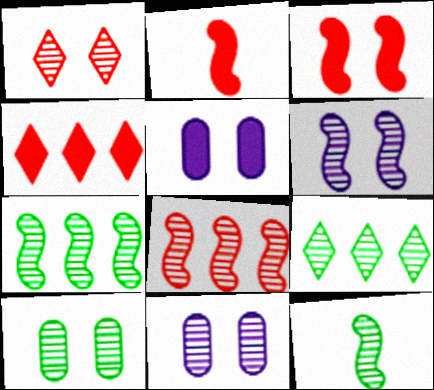[[1, 6, 10], 
[6, 8, 12], 
[9, 10, 12]]